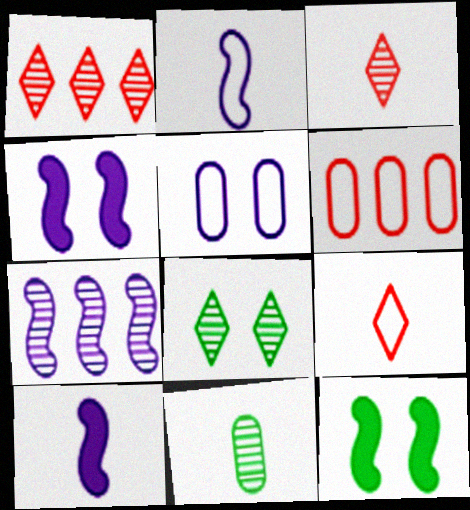[[2, 4, 7], 
[6, 8, 10], 
[9, 10, 11]]